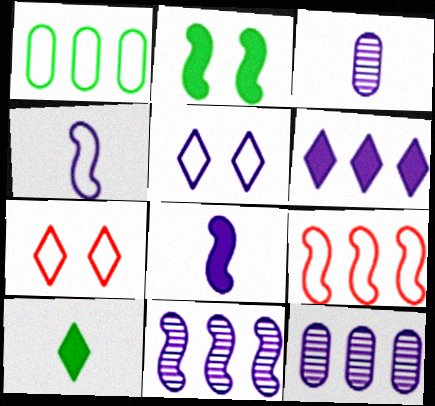[[1, 4, 7], 
[5, 8, 12]]